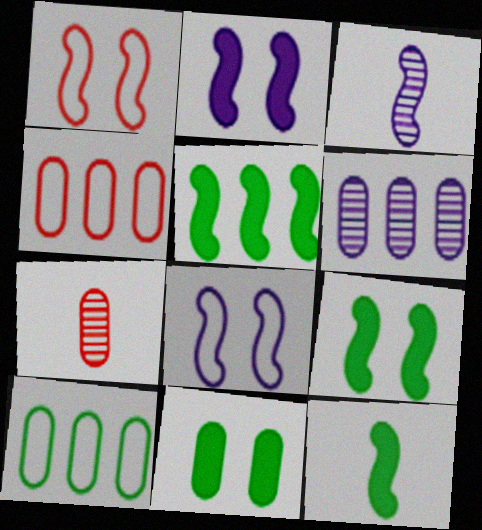[[1, 3, 5], 
[5, 9, 12]]